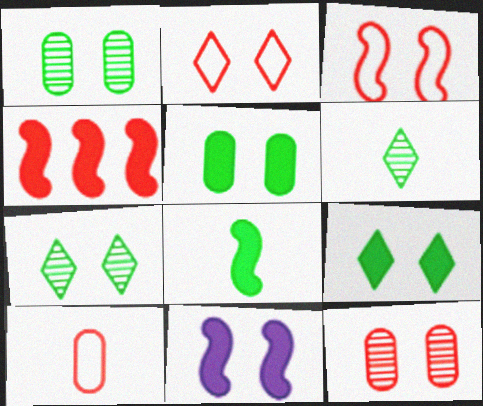[[1, 2, 11], 
[4, 8, 11]]